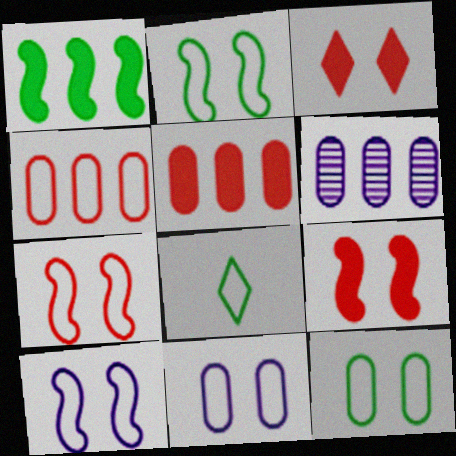[[2, 7, 10], 
[4, 8, 10], 
[6, 8, 9]]